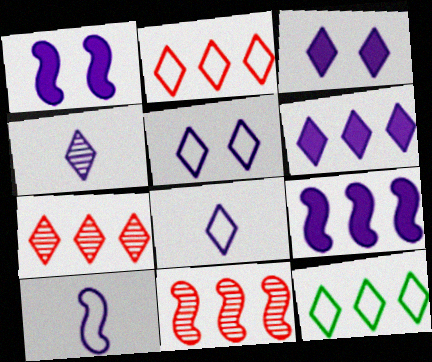[[4, 5, 6], 
[6, 7, 12]]